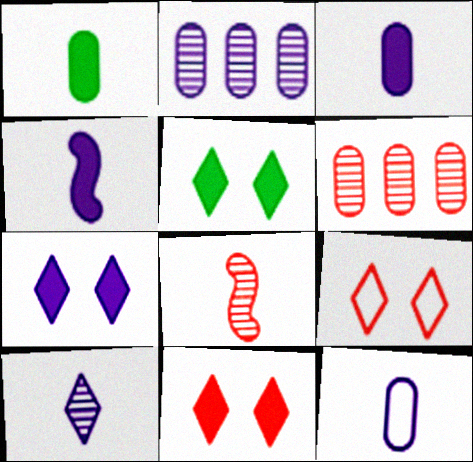[[4, 10, 12], 
[5, 7, 11]]